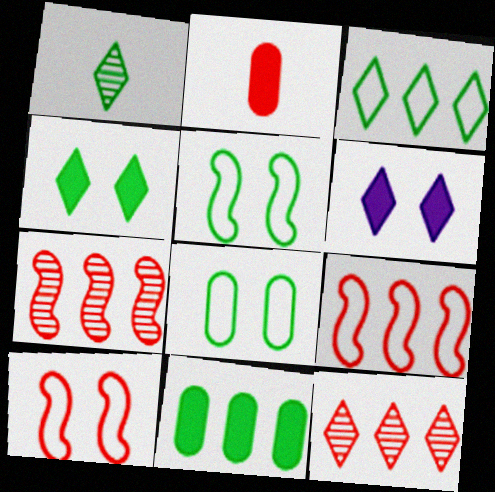[[1, 3, 4], 
[1, 5, 11], 
[2, 10, 12]]